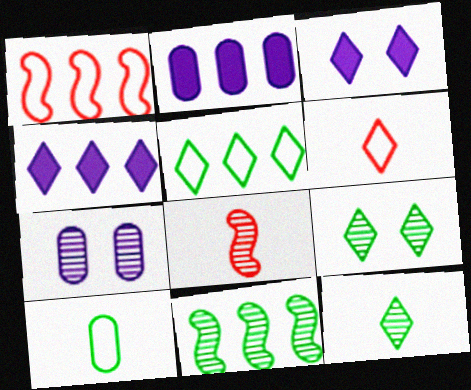[[4, 6, 9]]